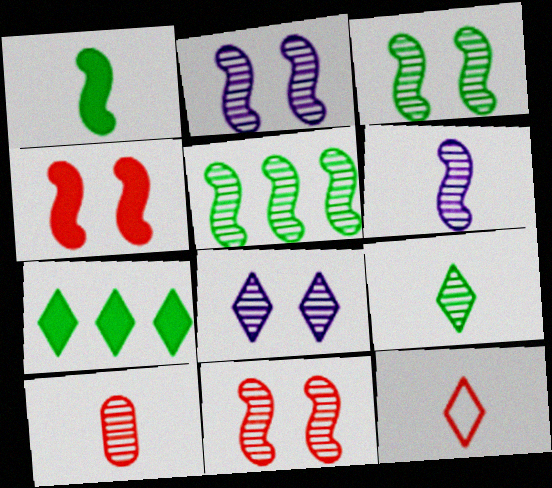[[2, 3, 11], 
[5, 6, 11], 
[5, 8, 10], 
[6, 9, 10], 
[7, 8, 12]]